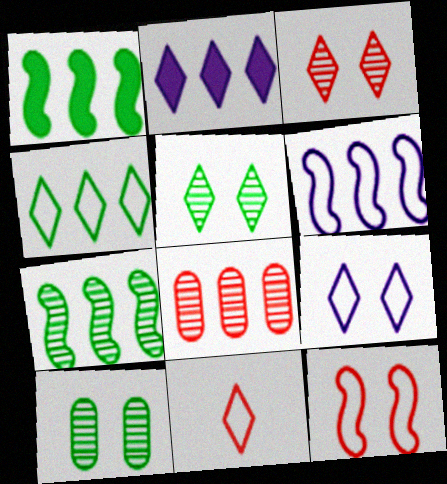[[2, 5, 11], 
[4, 9, 11]]